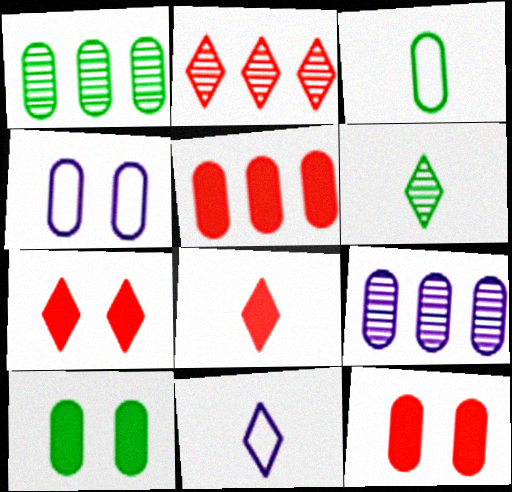[[1, 3, 10], 
[3, 9, 12], 
[6, 8, 11]]